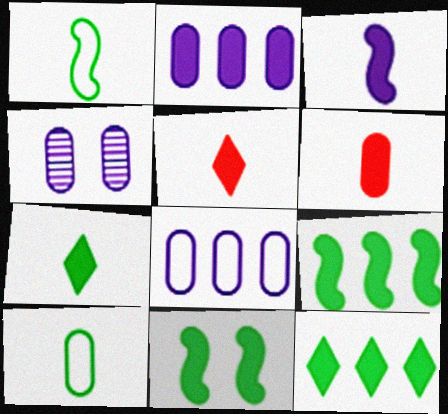[[2, 5, 11], 
[3, 6, 7]]